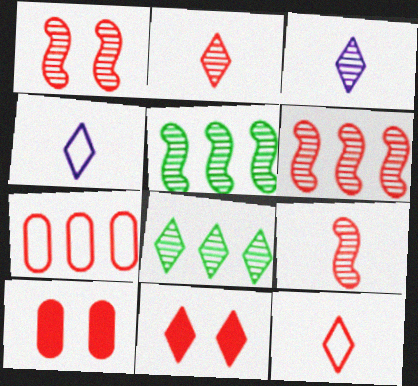[[1, 6, 9], 
[4, 5, 10], 
[4, 8, 11], 
[6, 10, 12], 
[7, 9, 11]]